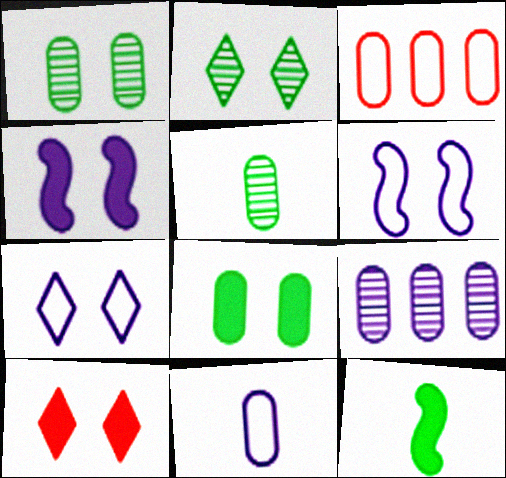[[1, 6, 10], 
[2, 7, 10], 
[4, 8, 10]]